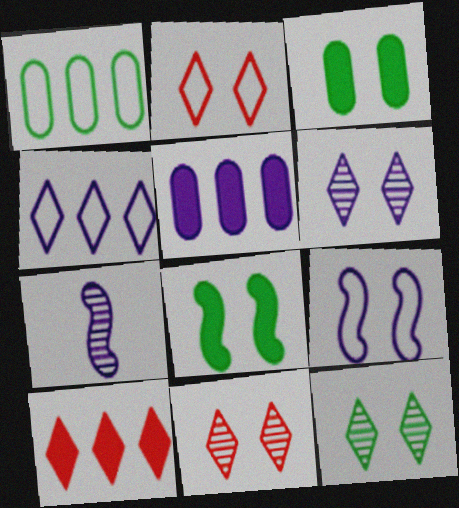[[3, 9, 11], 
[6, 11, 12]]